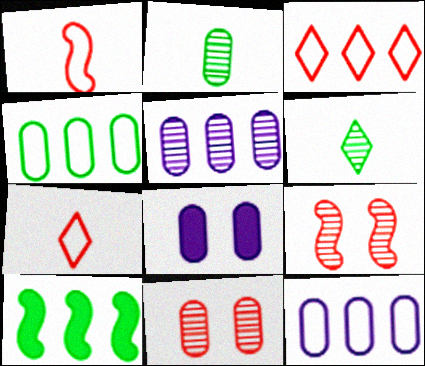[[2, 5, 11], 
[3, 5, 10], 
[5, 6, 9]]